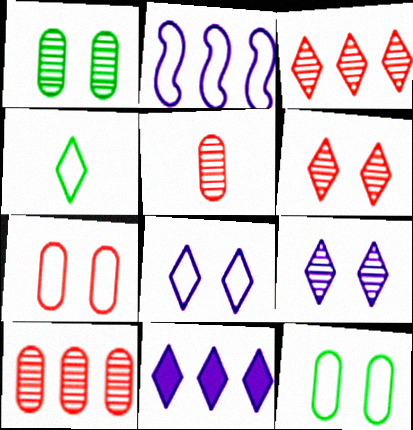[[2, 4, 7], 
[4, 6, 11]]